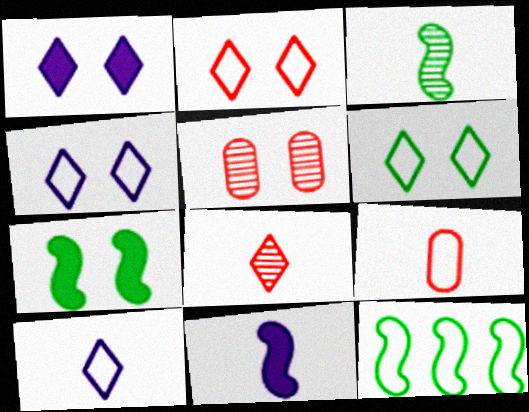[[2, 4, 6], 
[3, 7, 12], 
[4, 5, 7], 
[4, 9, 12]]